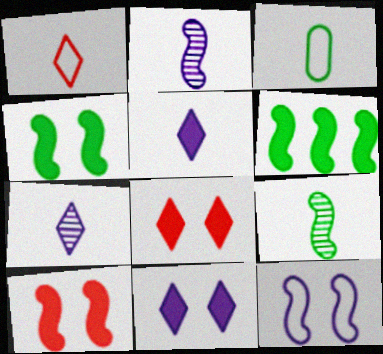[]